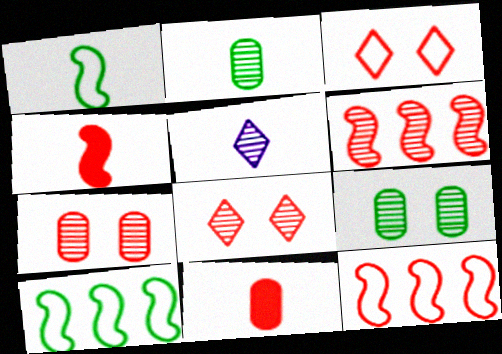[[1, 5, 11], 
[3, 6, 11], 
[5, 6, 9], 
[8, 11, 12]]